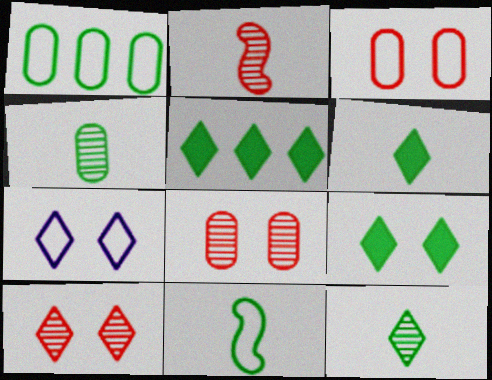[[4, 6, 11], 
[5, 6, 9], 
[7, 9, 10]]